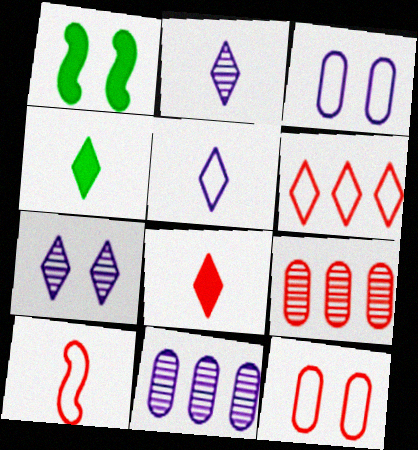[[1, 5, 9], 
[1, 7, 12], 
[4, 6, 7], 
[6, 10, 12]]